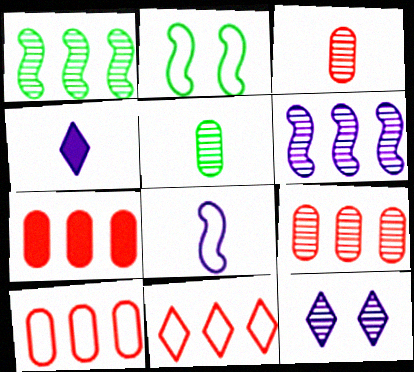[[1, 3, 12], 
[2, 4, 9], 
[7, 9, 10]]